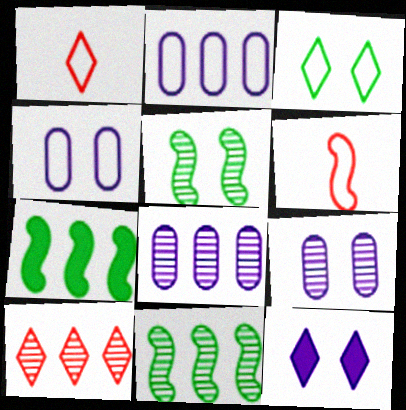[[1, 7, 9], 
[2, 3, 6], 
[2, 7, 10], 
[8, 10, 11]]